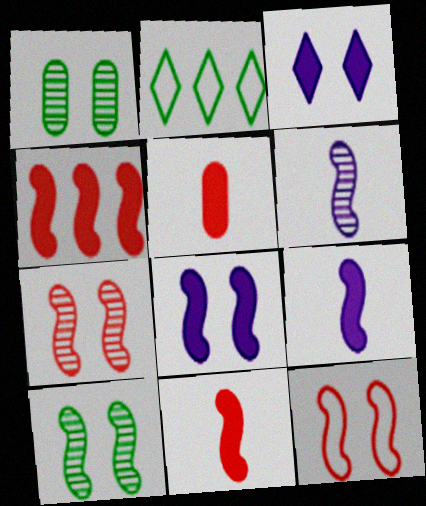[[1, 3, 12], 
[8, 10, 12]]